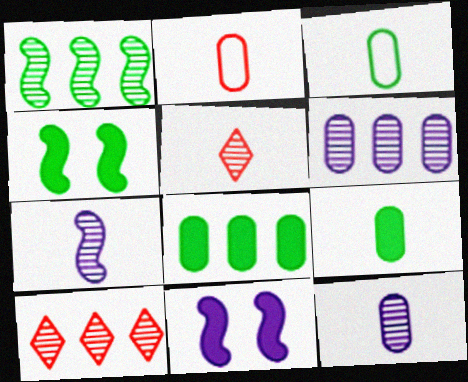[[1, 6, 10], 
[2, 9, 12], 
[3, 10, 11]]